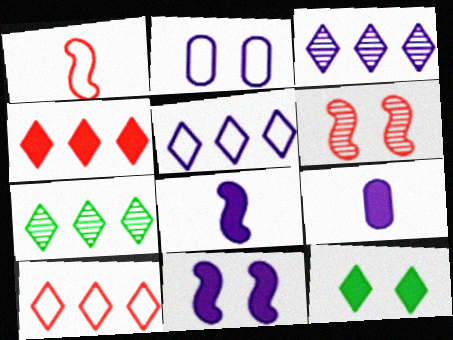[[2, 3, 8], 
[2, 6, 12], 
[4, 5, 7]]